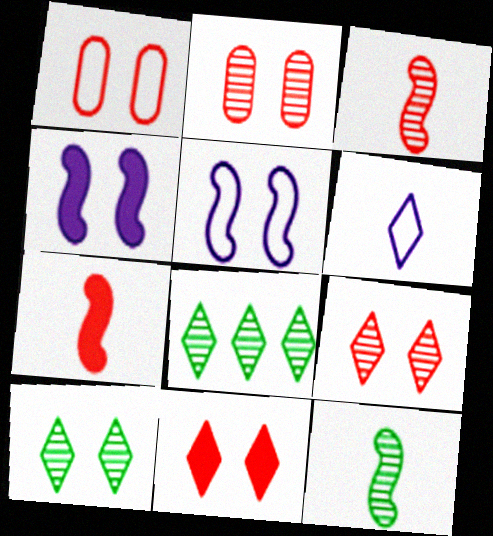[[1, 4, 10], 
[6, 8, 11]]